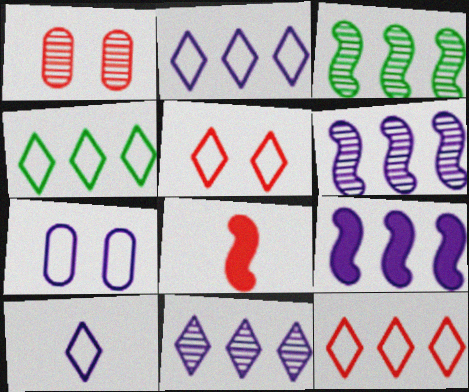[[1, 8, 12], 
[2, 4, 12], 
[4, 5, 10]]